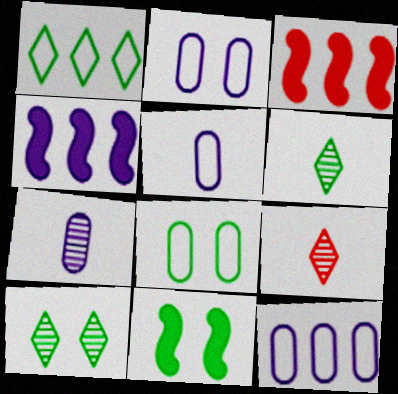[[2, 3, 6], 
[2, 5, 12], 
[3, 5, 10], 
[4, 8, 9], 
[8, 10, 11], 
[9, 11, 12]]